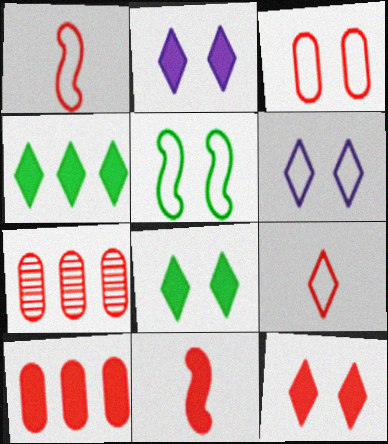[[1, 7, 12], 
[2, 8, 12], 
[3, 5, 6], 
[10, 11, 12]]